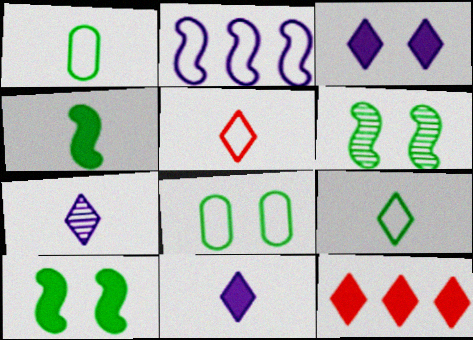[[2, 5, 8]]